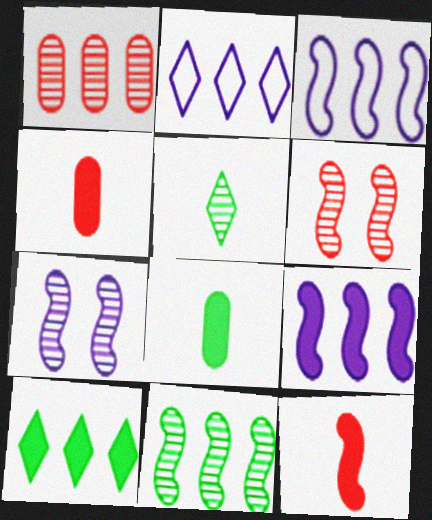[[1, 3, 10], 
[1, 5, 7], 
[2, 6, 8]]